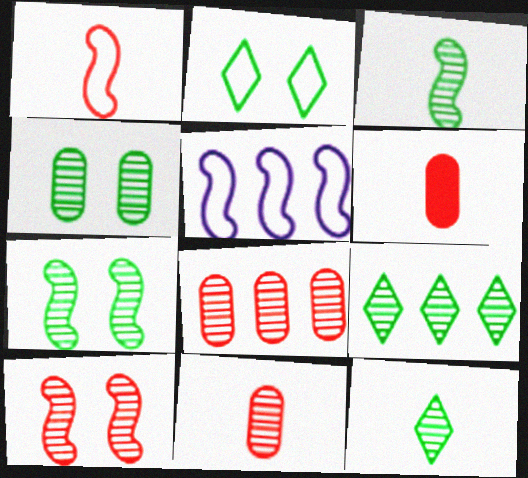[[3, 4, 9]]